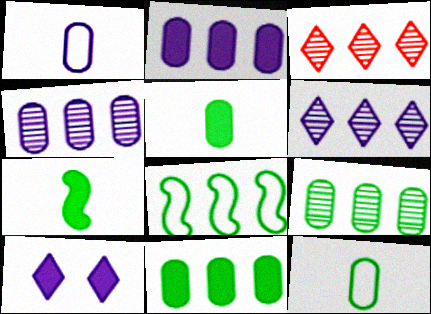[[2, 3, 8]]